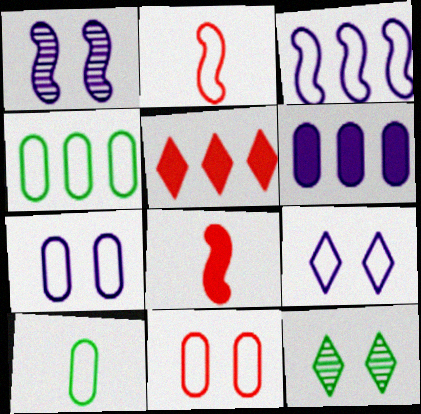[[1, 5, 10], 
[2, 4, 9], 
[2, 6, 12]]